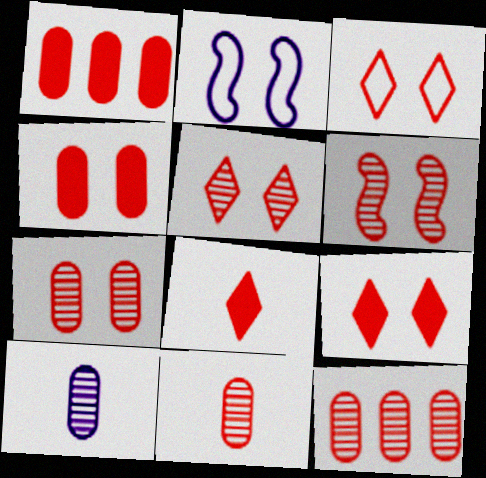[[3, 4, 6], 
[3, 5, 9], 
[5, 6, 7], 
[7, 11, 12]]